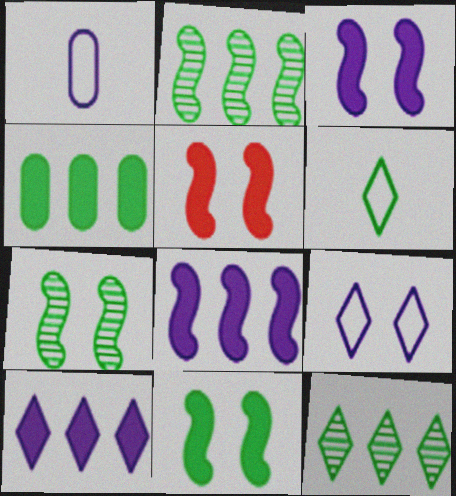[[1, 5, 12], 
[3, 5, 11], 
[4, 6, 7]]